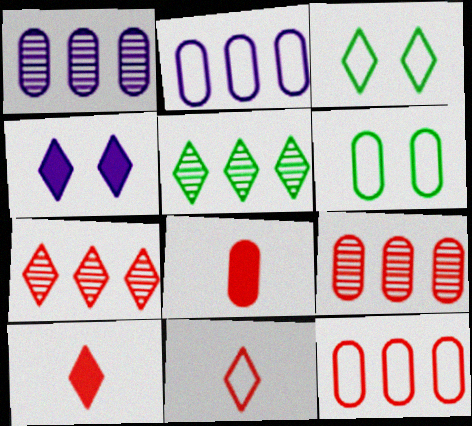[[1, 6, 8], 
[4, 5, 11]]